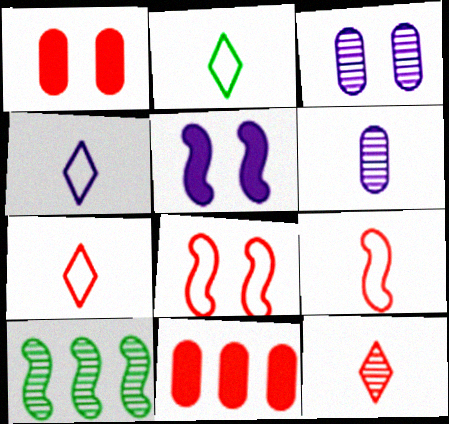[[1, 4, 10], 
[2, 4, 7], 
[3, 10, 12], 
[5, 9, 10], 
[8, 11, 12]]